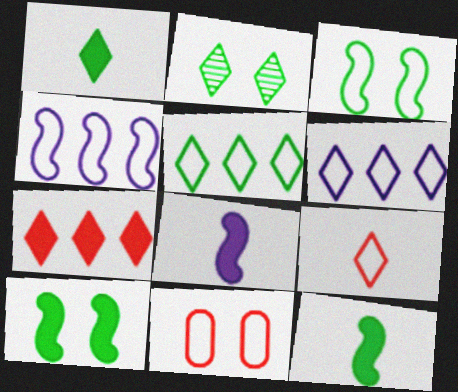[[1, 2, 5]]